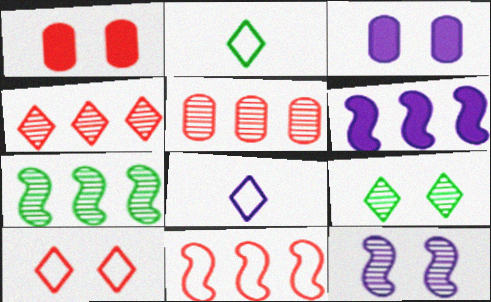[[1, 7, 8], 
[6, 7, 11]]